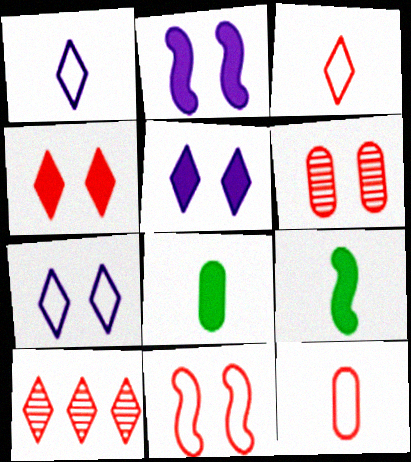[[3, 4, 10], 
[4, 6, 11]]